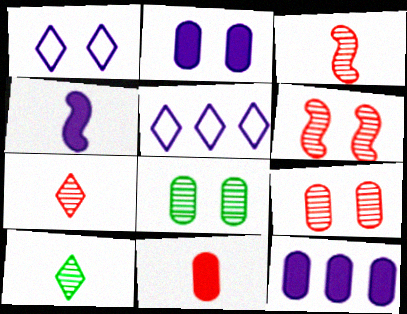[]